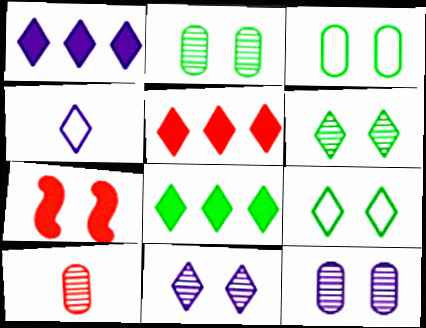[[1, 4, 11], 
[1, 5, 8], 
[3, 7, 11], 
[4, 5, 6], 
[7, 9, 12]]